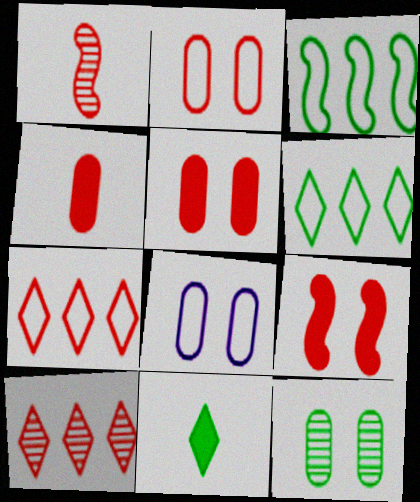[[1, 5, 7], 
[3, 11, 12], 
[5, 8, 12]]